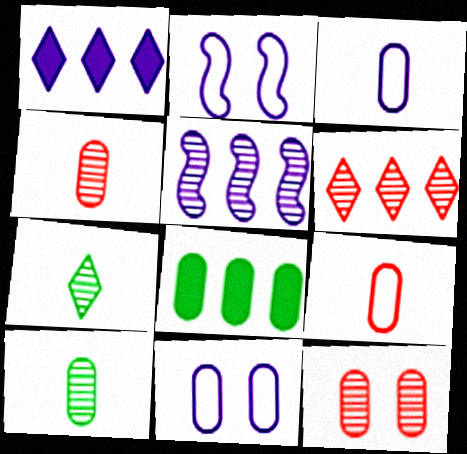[[3, 8, 12], 
[4, 8, 11], 
[5, 7, 12]]